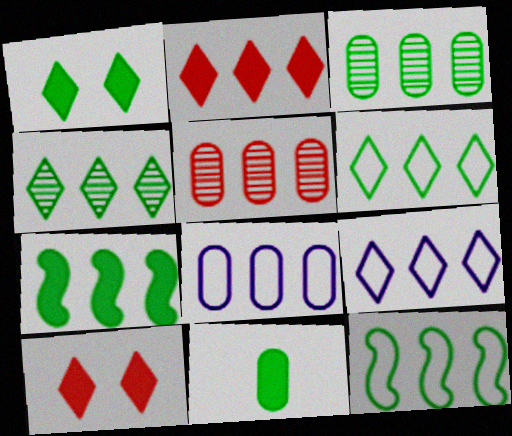[[1, 7, 11], 
[2, 4, 9], 
[3, 6, 7], 
[5, 7, 9]]